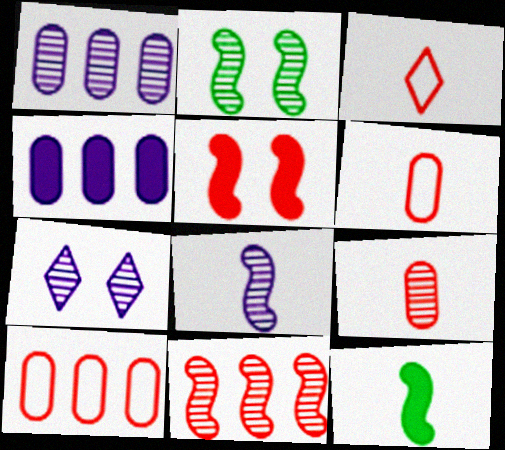[[1, 7, 8], 
[2, 3, 4], 
[2, 8, 11], 
[7, 10, 12]]